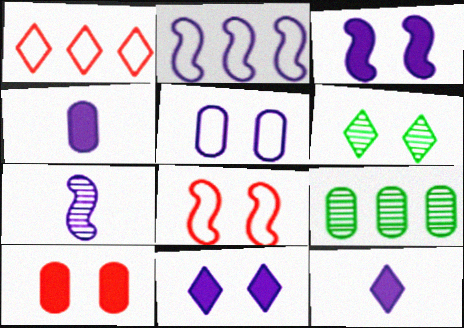[[1, 6, 12], 
[2, 3, 7], 
[8, 9, 12]]